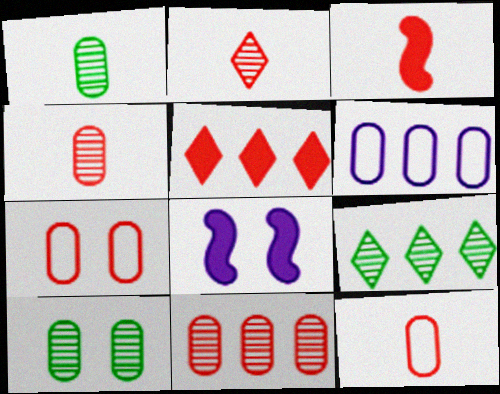[[2, 3, 12], 
[8, 9, 12]]